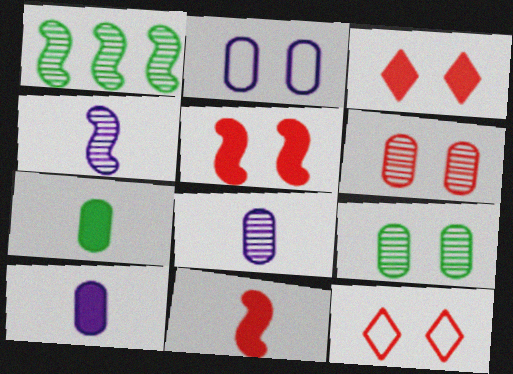[[1, 10, 12], 
[5, 6, 12]]